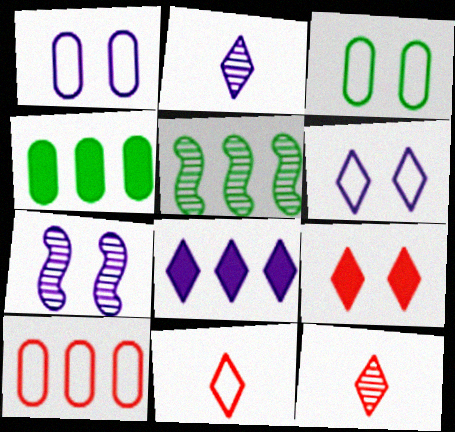[[2, 6, 8], 
[3, 7, 9], 
[4, 7, 11], 
[5, 8, 10]]